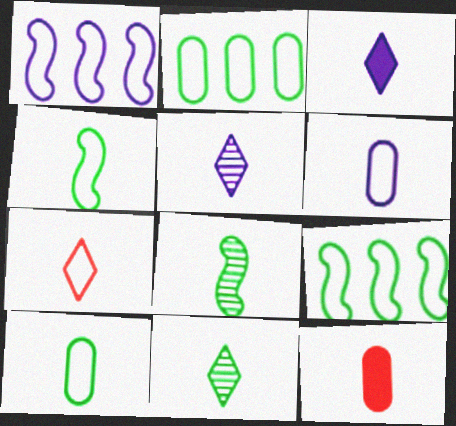[[3, 7, 11], 
[4, 5, 12], 
[4, 6, 7]]